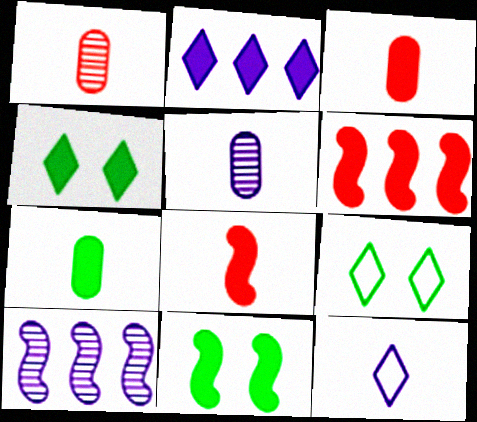[[2, 3, 11], 
[3, 9, 10], 
[5, 6, 9]]